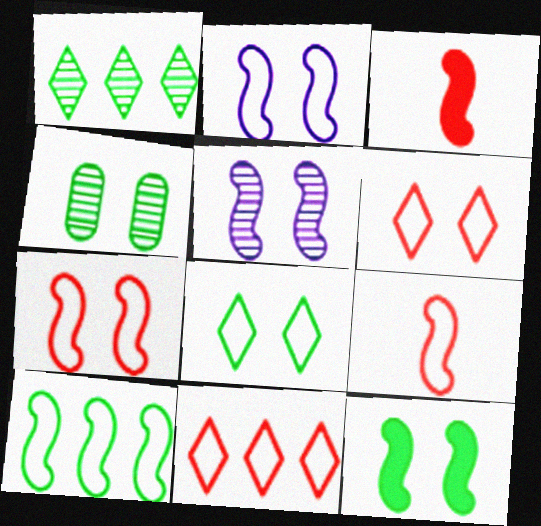[[2, 9, 10], 
[3, 5, 10], 
[4, 8, 12], 
[5, 7, 12]]